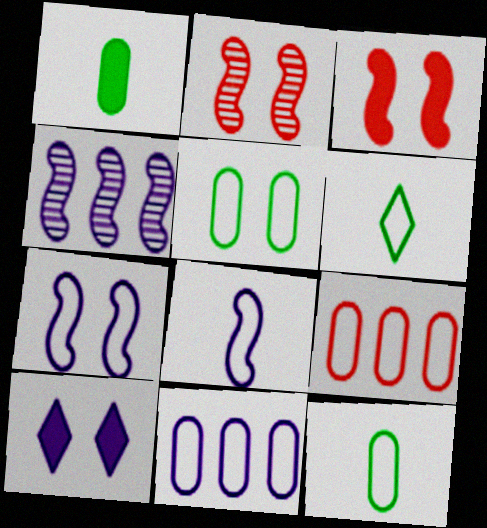[[2, 5, 10], 
[6, 7, 9]]